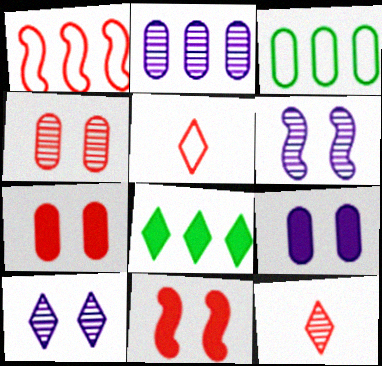[[1, 2, 8], 
[1, 7, 12], 
[5, 8, 10]]